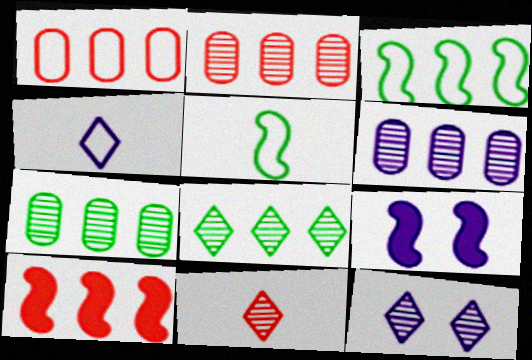[[2, 6, 7], 
[4, 6, 9], 
[8, 11, 12]]